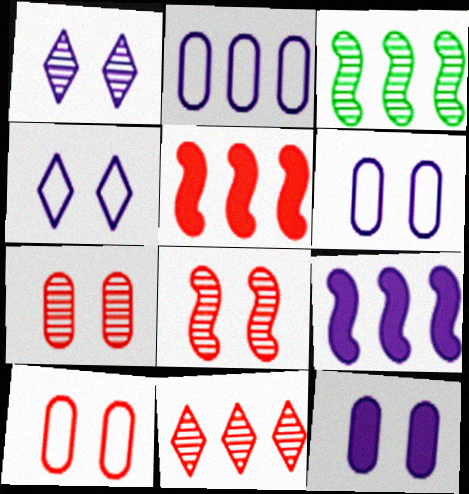[]